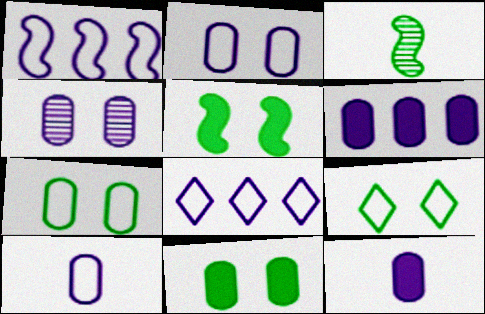[[4, 6, 10]]